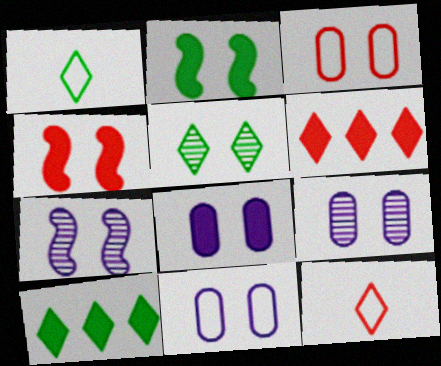[[1, 5, 10], 
[4, 5, 11], 
[8, 9, 11]]